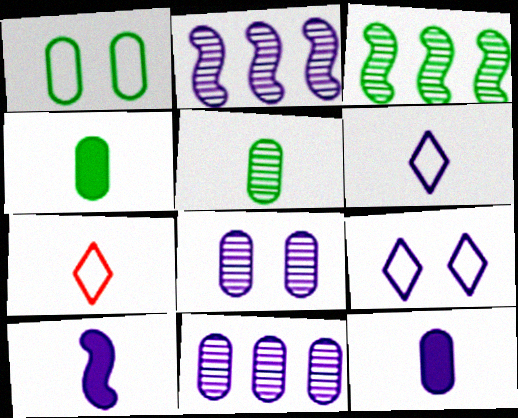[[2, 9, 12], 
[5, 7, 10], 
[9, 10, 11]]